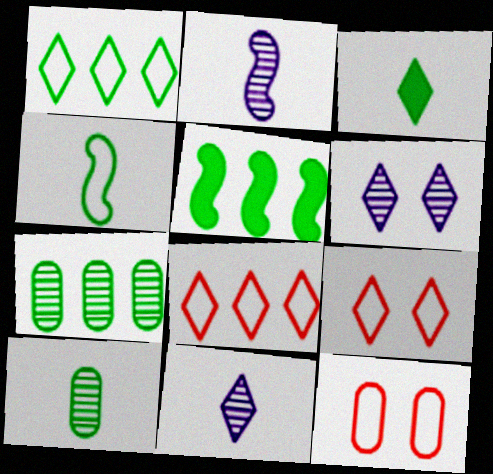[[1, 5, 7], 
[3, 4, 10], 
[3, 6, 8], 
[5, 11, 12]]